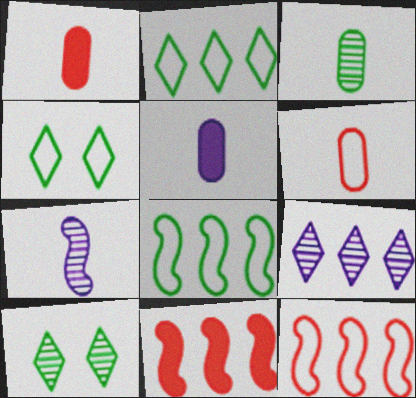[[3, 5, 6], 
[5, 10, 12]]